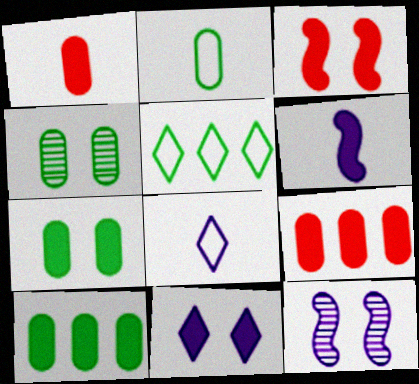[[1, 5, 12], 
[2, 4, 10], 
[3, 7, 11]]